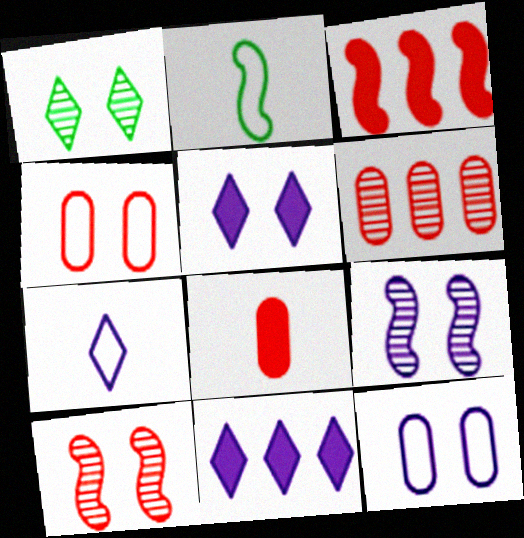[[2, 3, 9], 
[2, 5, 6], 
[4, 6, 8], 
[5, 9, 12]]